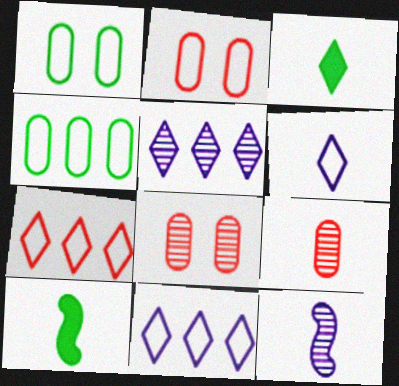[[2, 5, 10], 
[6, 9, 10], 
[8, 10, 11]]